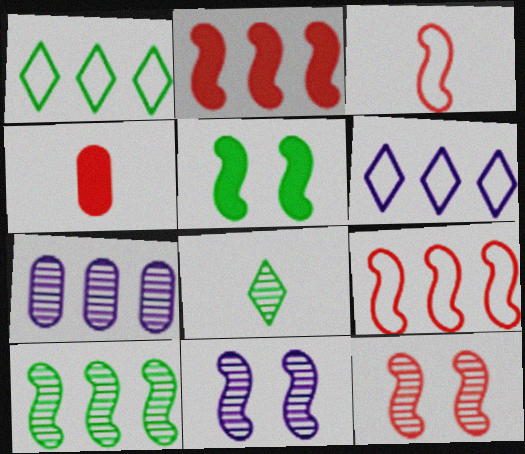[[1, 2, 7], 
[1, 4, 11], 
[2, 3, 12], 
[7, 8, 12]]